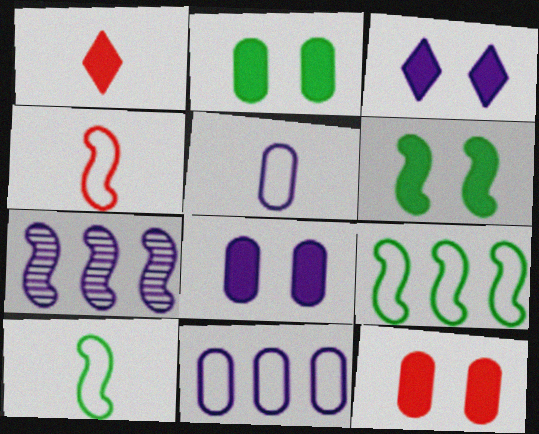[[2, 8, 12], 
[3, 5, 7], 
[3, 6, 12], 
[4, 6, 7]]